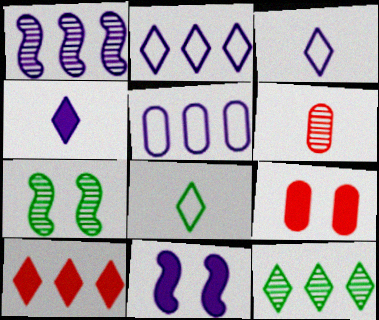[[1, 8, 9], 
[2, 10, 12]]